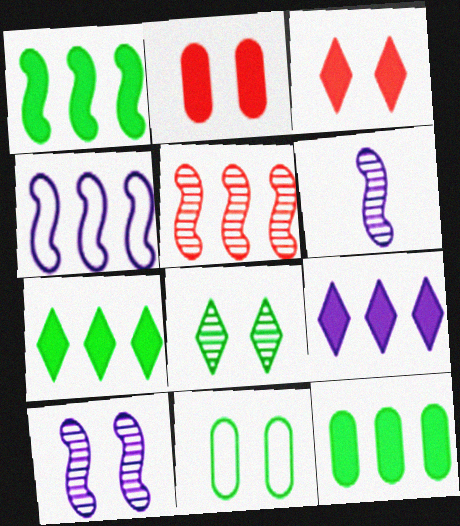[[1, 4, 5], 
[1, 7, 12], 
[3, 10, 11]]